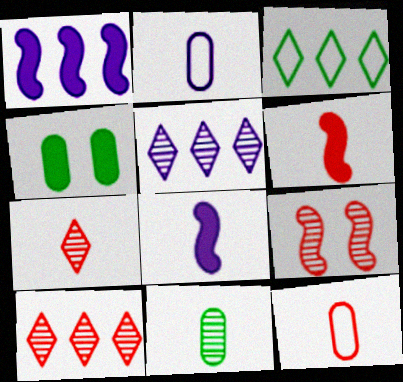[[5, 9, 11], 
[6, 7, 12]]